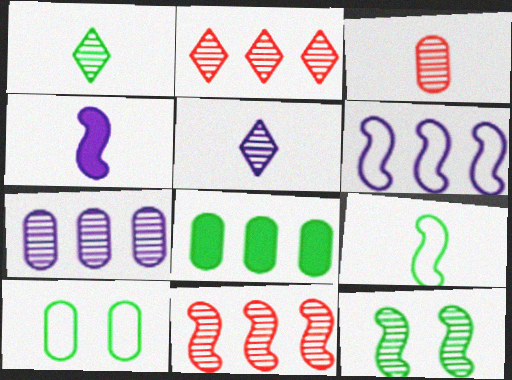[[2, 4, 10], 
[2, 6, 8]]